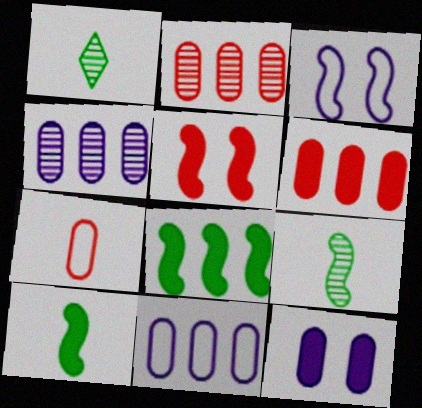[[1, 3, 6], 
[1, 5, 11]]